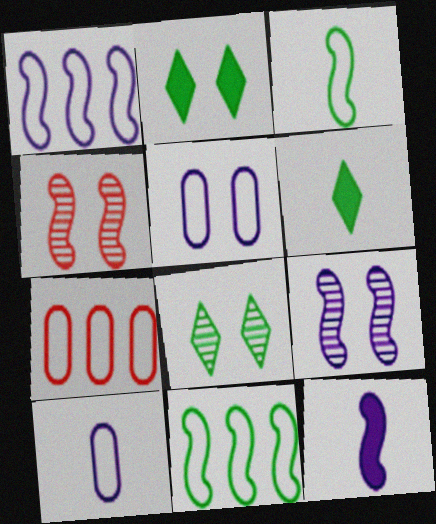[[1, 9, 12], 
[2, 4, 5], 
[4, 11, 12], 
[6, 7, 9], 
[7, 8, 12]]